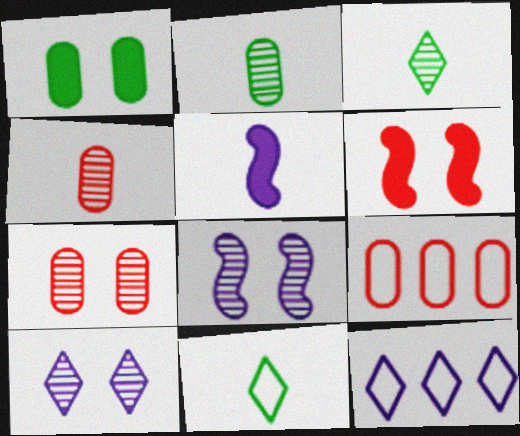[[2, 6, 12], 
[4, 5, 11]]